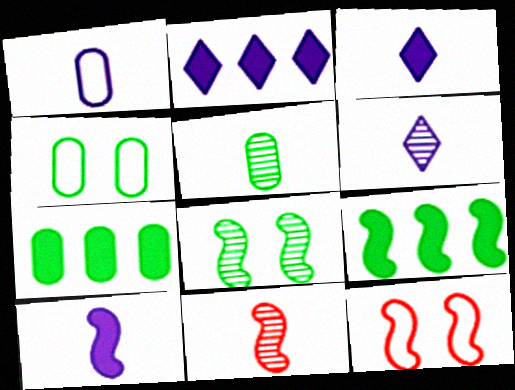[[1, 6, 10], 
[2, 4, 11], 
[2, 5, 12], 
[4, 5, 7], 
[5, 6, 11], 
[6, 7, 12]]